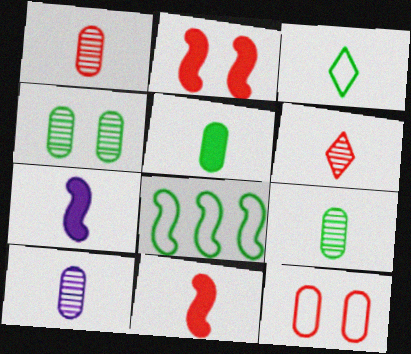[[1, 3, 7], 
[1, 9, 10], 
[3, 10, 11]]